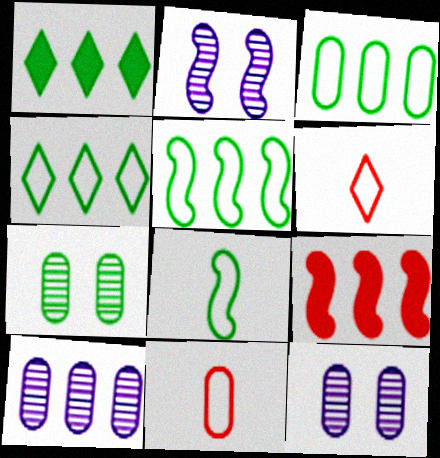[[1, 2, 11], 
[1, 7, 8], 
[2, 8, 9], 
[3, 4, 5], 
[4, 9, 10]]